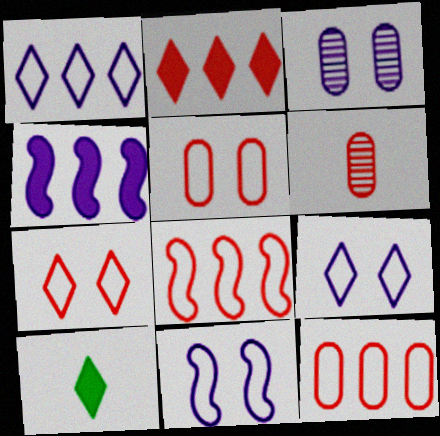[[3, 8, 10]]